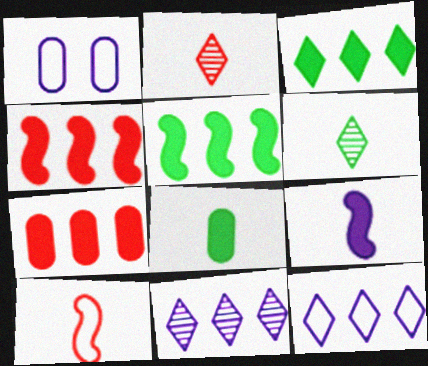[[1, 2, 5], 
[1, 4, 6], 
[1, 9, 11]]